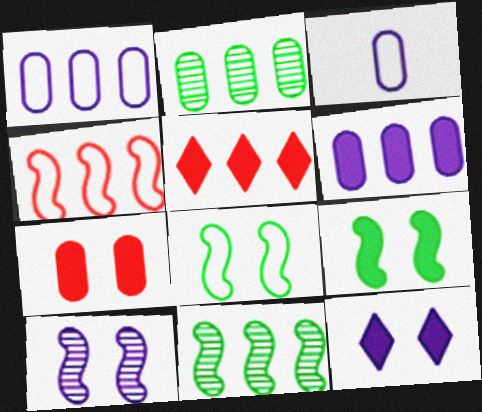[[1, 5, 11], 
[2, 3, 7], 
[7, 9, 12]]